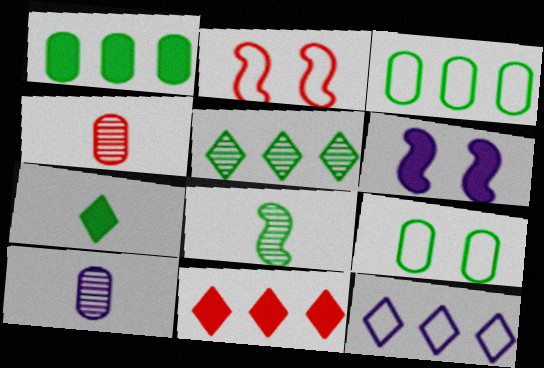[[2, 4, 11], 
[5, 11, 12], 
[6, 10, 12]]